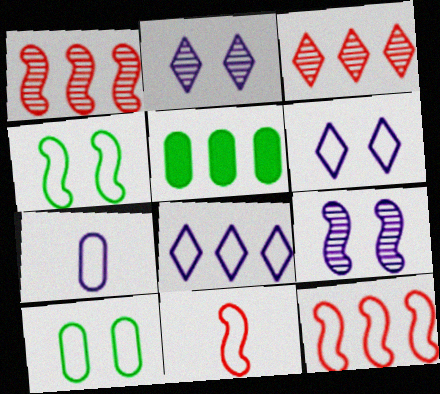[[1, 5, 8], 
[2, 5, 11], 
[8, 10, 11]]